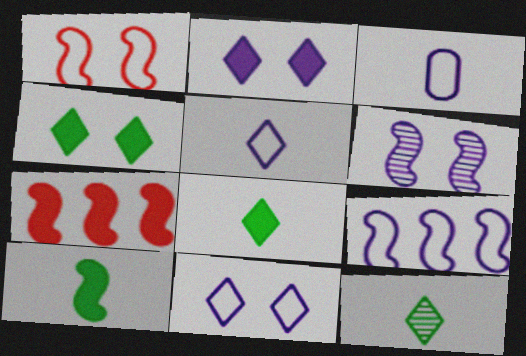[[3, 9, 11]]